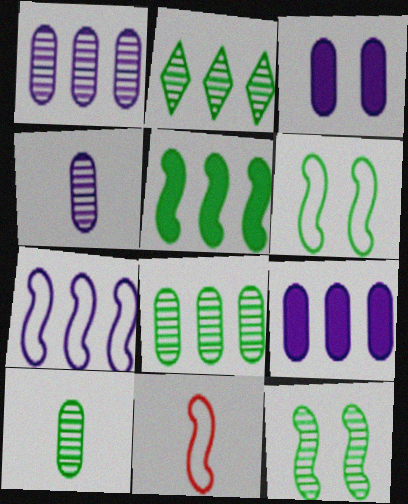[[2, 3, 11], 
[2, 10, 12], 
[6, 7, 11]]